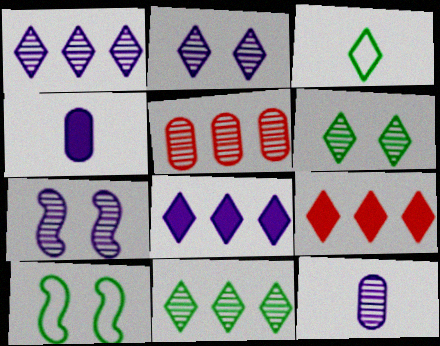[[1, 7, 12], 
[2, 3, 9], 
[9, 10, 12]]